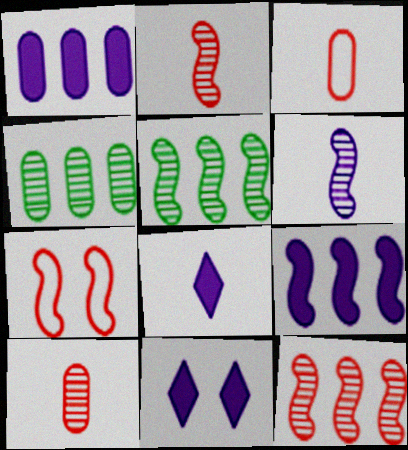[[3, 5, 11], 
[4, 7, 8]]